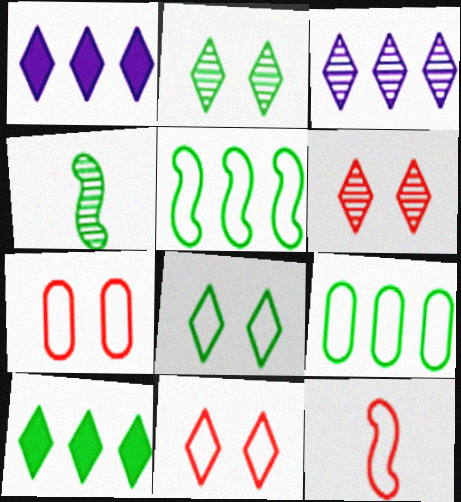[[1, 4, 7]]